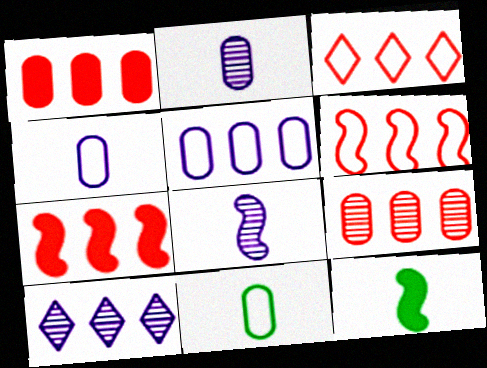[[3, 7, 9]]